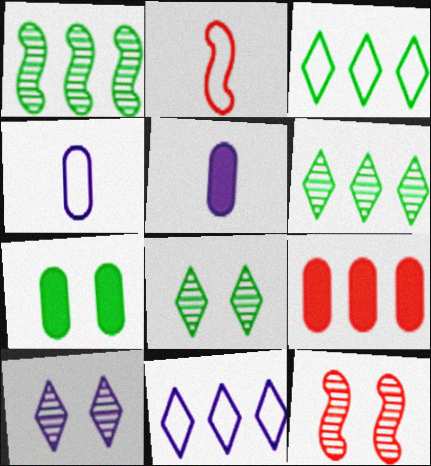[[1, 9, 11], 
[3, 5, 12], 
[5, 7, 9]]